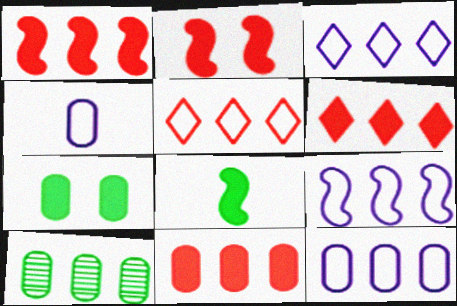[[1, 3, 10], 
[1, 6, 11], 
[3, 9, 12], 
[6, 9, 10], 
[10, 11, 12]]